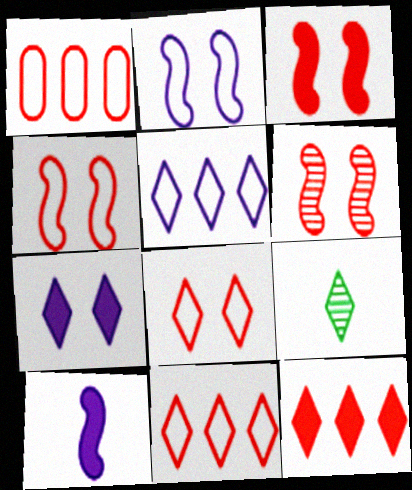[[3, 4, 6], 
[7, 9, 11]]